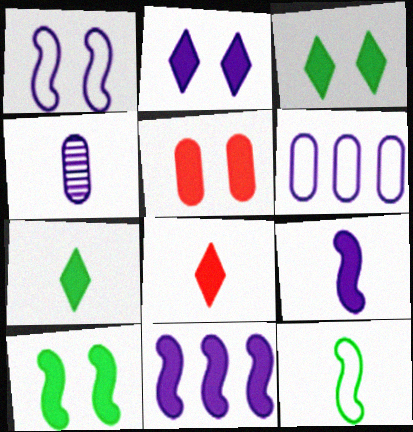[[2, 5, 10], 
[4, 8, 12], 
[5, 7, 11]]